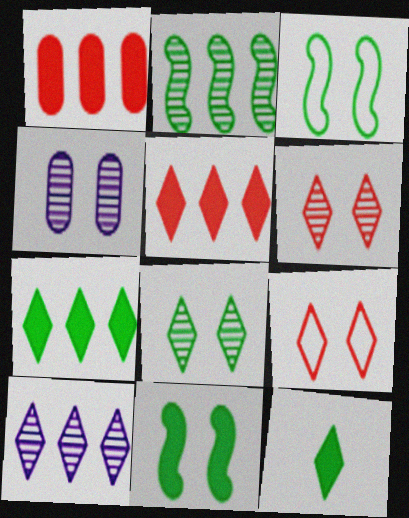[[4, 9, 11], 
[9, 10, 12]]